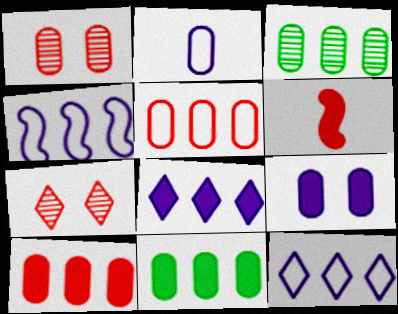[[1, 2, 11], 
[5, 6, 7]]